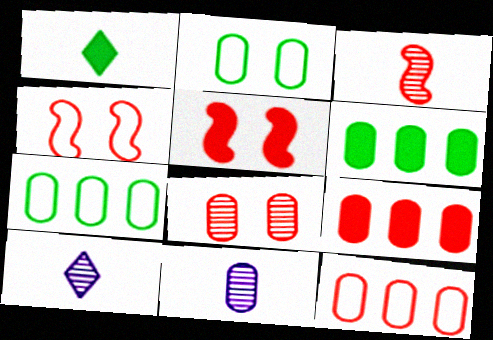[[2, 9, 11], 
[4, 6, 10], 
[5, 7, 10]]